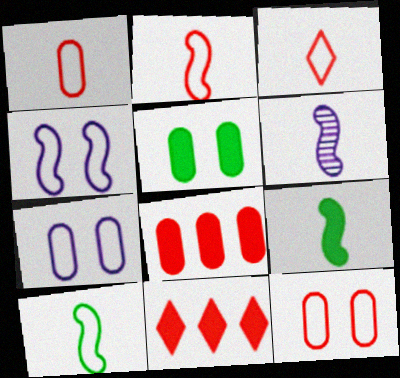[[1, 2, 3], 
[2, 6, 9]]